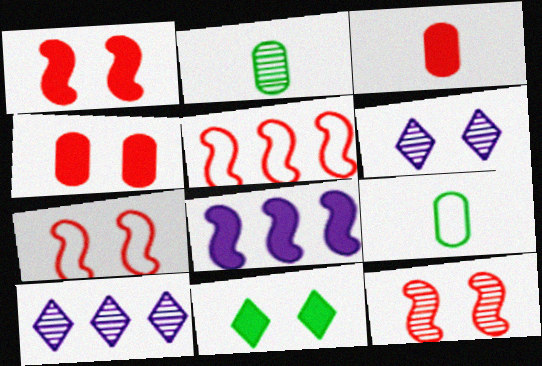[[1, 7, 12], 
[1, 9, 10], 
[2, 10, 12], 
[3, 8, 11]]